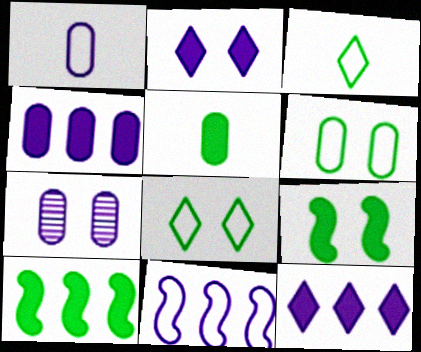[[1, 4, 7]]